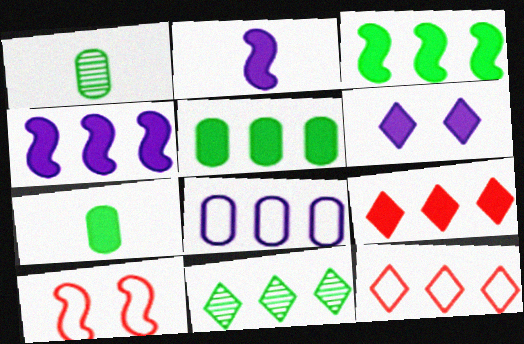[[4, 5, 9]]